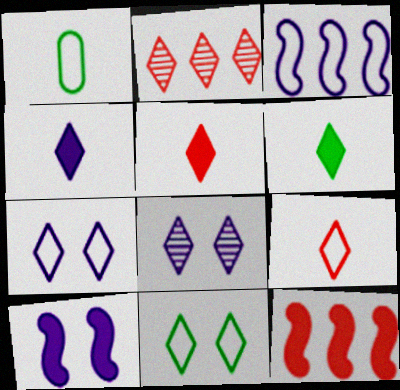[[1, 2, 10], 
[1, 8, 12], 
[2, 4, 11], 
[2, 6, 7], 
[4, 5, 6]]